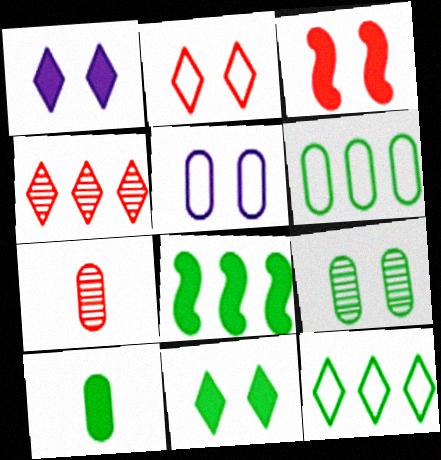[[6, 9, 10], 
[8, 10, 11]]